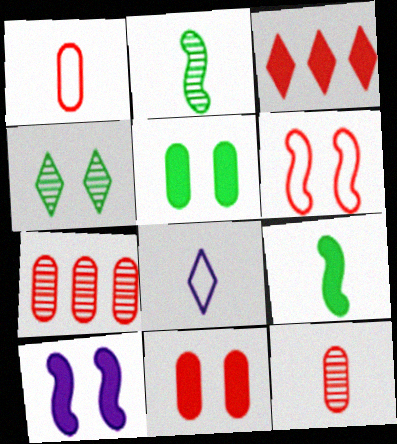[[1, 7, 11], 
[3, 4, 8], 
[3, 6, 12], 
[8, 9, 12]]